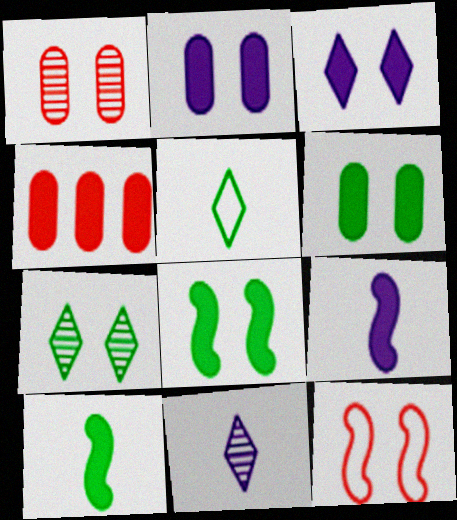[[2, 7, 12], 
[3, 4, 10]]